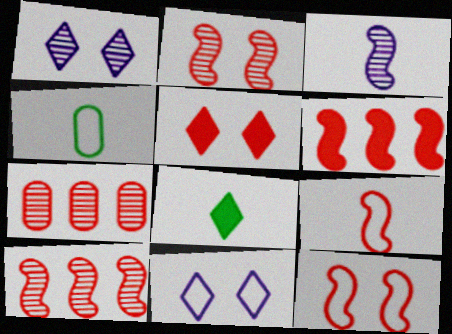[[1, 4, 6], 
[2, 6, 9], 
[5, 7, 9]]